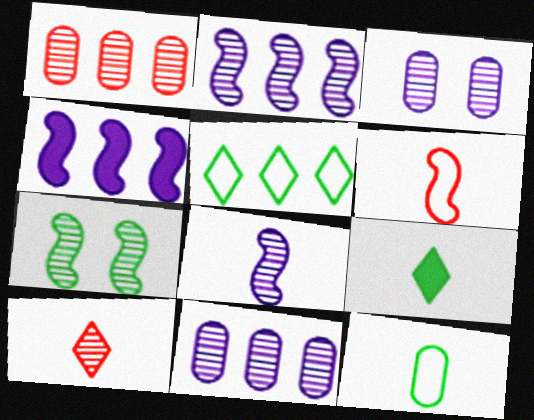[[1, 4, 5], 
[4, 6, 7], 
[7, 10, 11]]